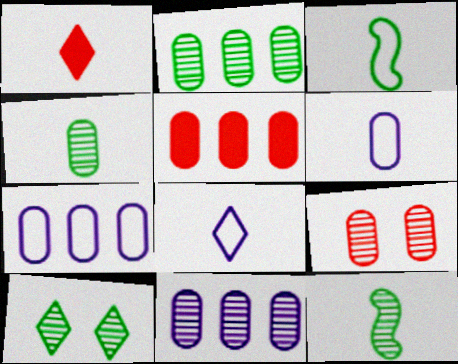[[1, 6, 12], 
[2, 5, 7], 
[2, 10, 12], 
[4, 9, 11]]